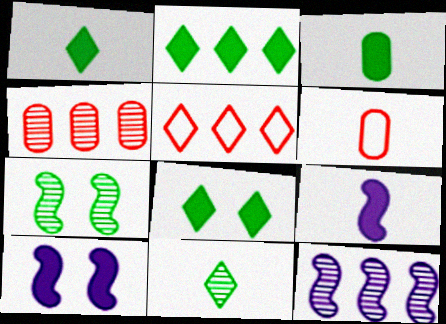[[1, 2, 8], 
[6, 8, 12], 
[6, 9, 11]]